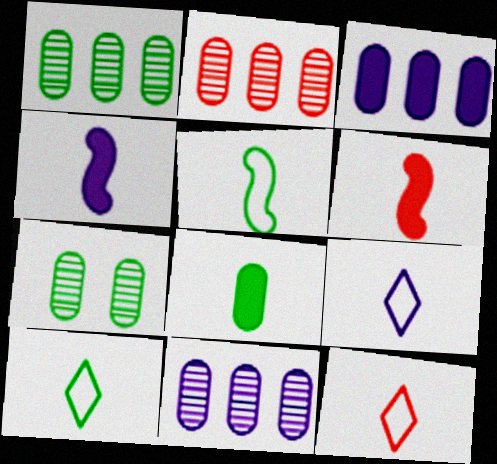[[1, 2, 11], 
[9, 10, 12]]